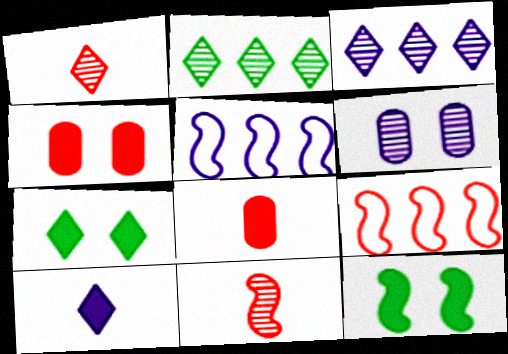[[1, 4, 9], 
[2, 6, 11], 
[5, 6, 10], 
[5, 11, 12]]